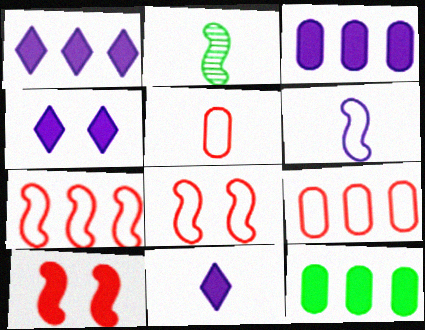[[1, 4, 11], 
[2, 4, 9], 
[2, 5, 11], 
[10, 11, 12]]